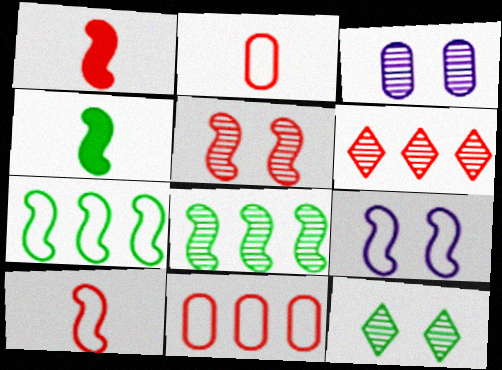[[1, 8, 9], 
[3, 5, 12], 
[7, 9, 10]]